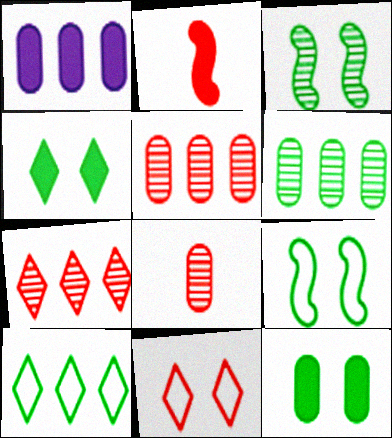[[1, 2, 4], 
[2, 5, 11]]